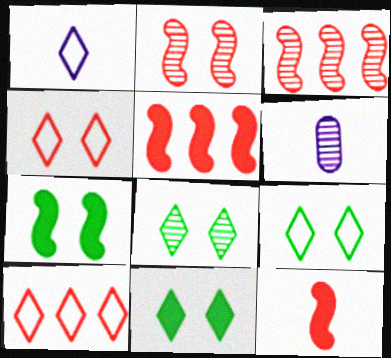[[1, 9, 10], 
[3, 6, 8], 
[5, 6, 9], 
[6, 7, 10], 
[8, 9, 11]]